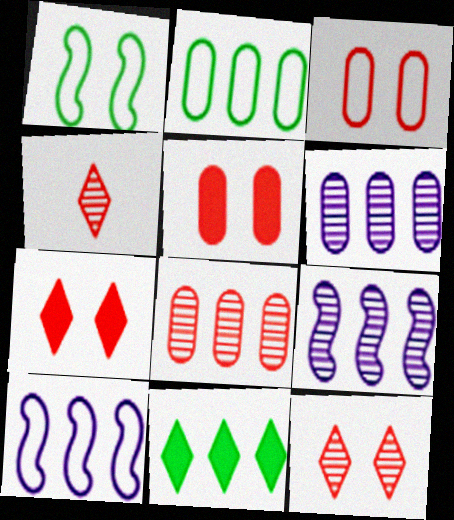[[8, 10, 11]]